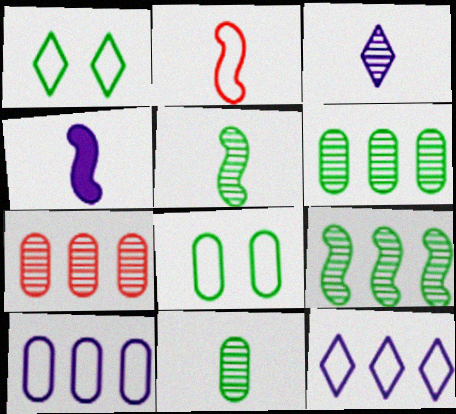[[1, 2, 10], 
[1, 4, 7], 
[2, 4, 5], 
[2, 8, 12]]